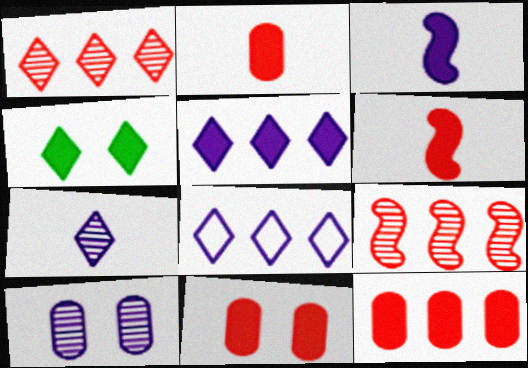[[2, 11, 12], 
[3, 4, 12], 
[3, 8, 10]]